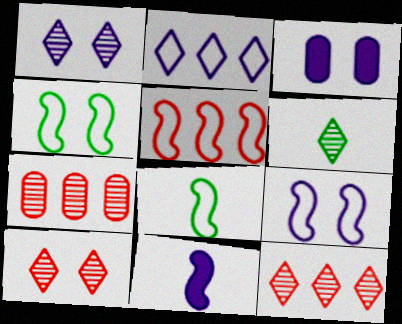[[1, 3, 9], 
[1, 6, 12], 
[3, 4, 10], 
[3, 5, 6], 
[3, 8, 12], 
[5, 8, 9]]